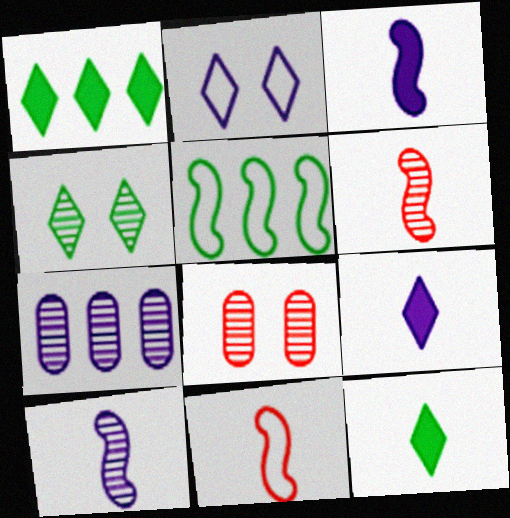[[2, 3, 7], 
[4, 6, 7], 
[5, 8, 9]]